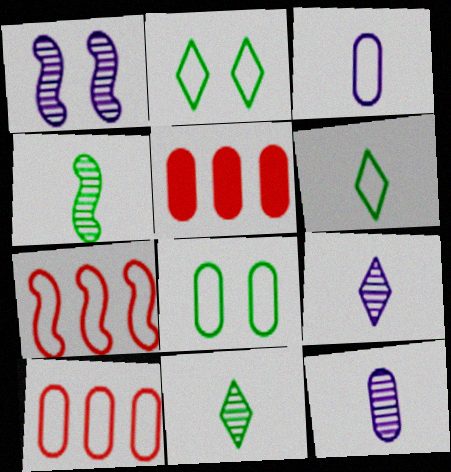[[1, 5, 6], 
[2, 3, 7], 
[3, 8, 10], 
[5, 8, 12]]